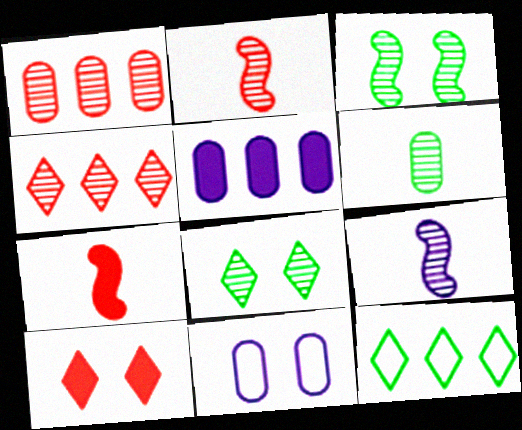[[1, 8, 9], 
[3, 10, 11]]